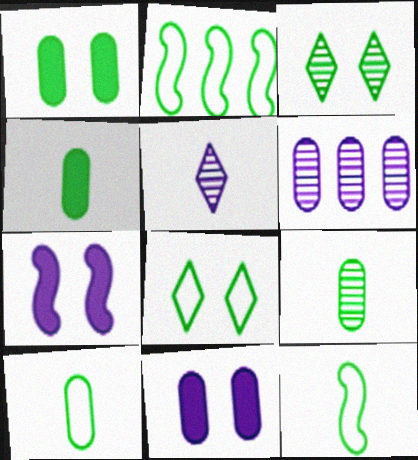[[2, 3, 4], 
[2, 8, 10], 
[4, 9, 10]]